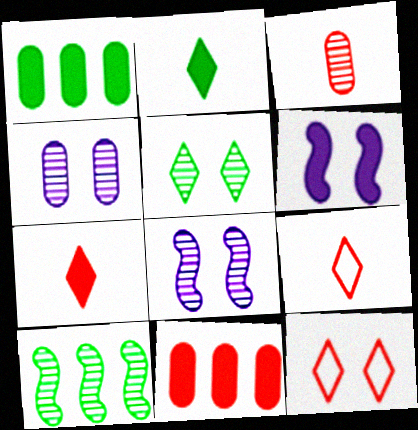[[1, 6, 7], 
[1, 8, 9], 
[2, 6, 11]]